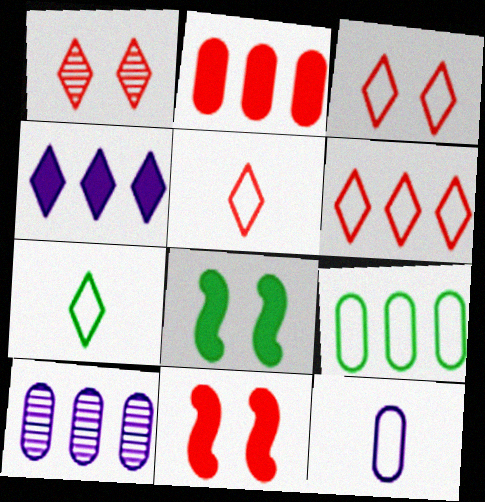[[1, 4, 7], 
[2, 9, 10], 
[3, 5, 6], 
[5, 8, 10], 
[7, 10, 11]]